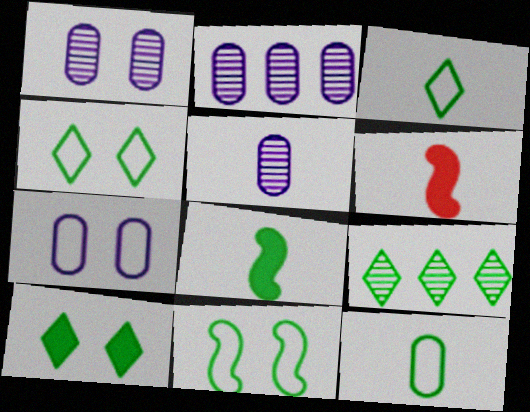[[1, 2, 5], 
[2, 4, 6], 
[3, 5, 6], 
[3, 9, 10], 
[6, 7, 9]]